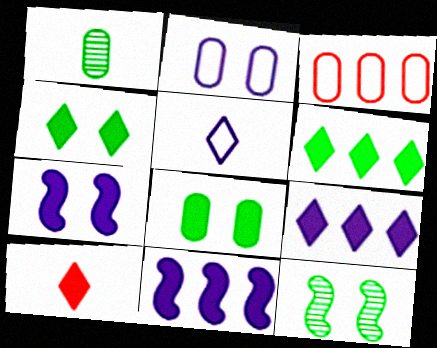[[4, 9, 10], 
[8, 10, 11]]